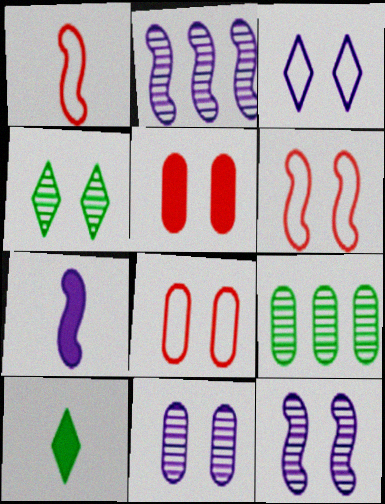[[2, 8, 10]]